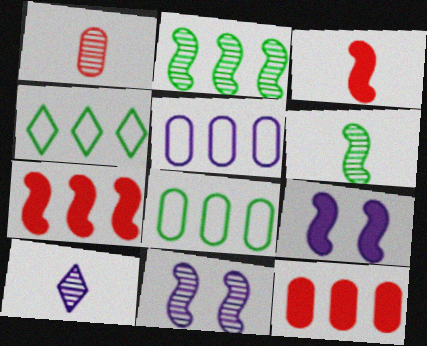[[1, 4, 9], 
[1, 6, 10], 
[5, 9, 10]]